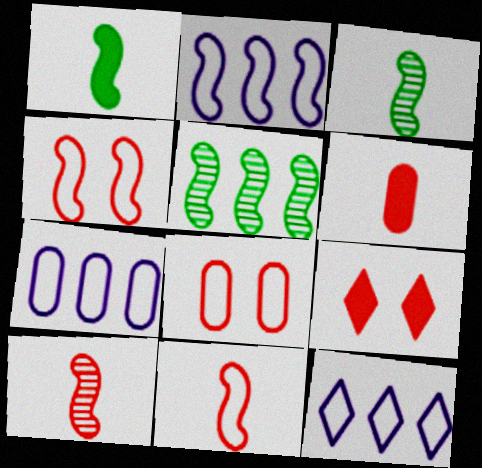[[2, 7, 12], 
[3, 7, 9]]